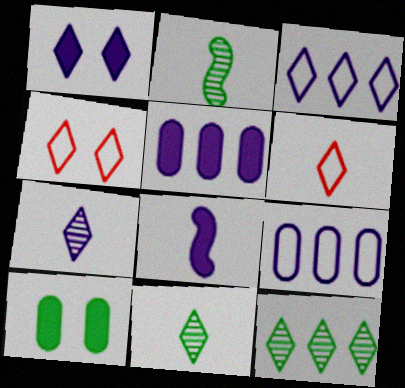[[1, 3, 7], 
[1, 5, 8], 
[1, 6, 12], 
[2, 4, 5]]